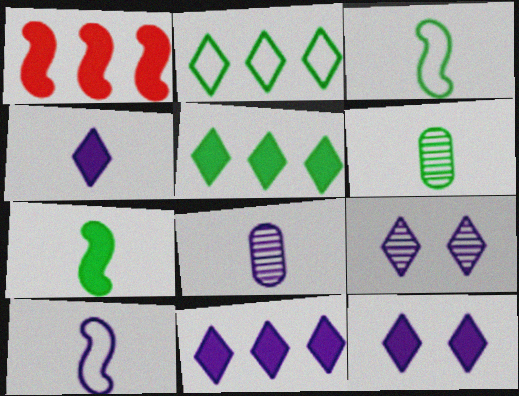[[4, 8, 10], 
[4, 11, 12]]